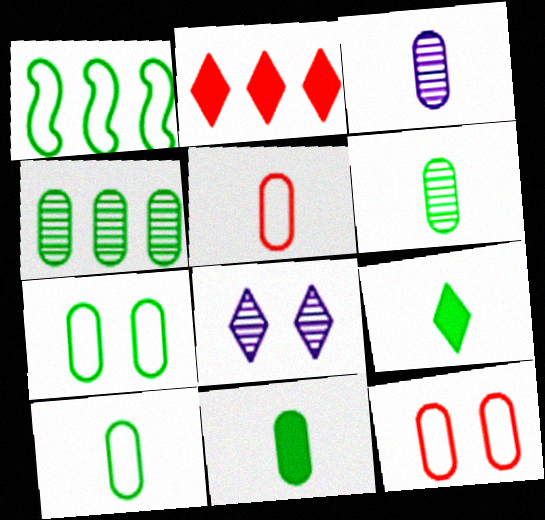[[3, 5, 11], 
[4, 7, 11], 
[6, 10, 11]]